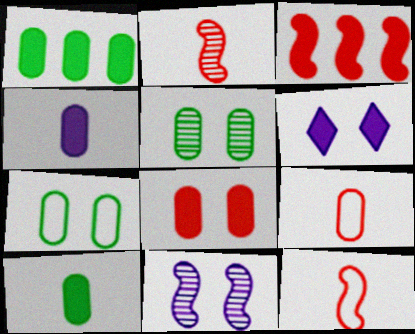[[1, 4, 8], 
[3, 6, 10]]